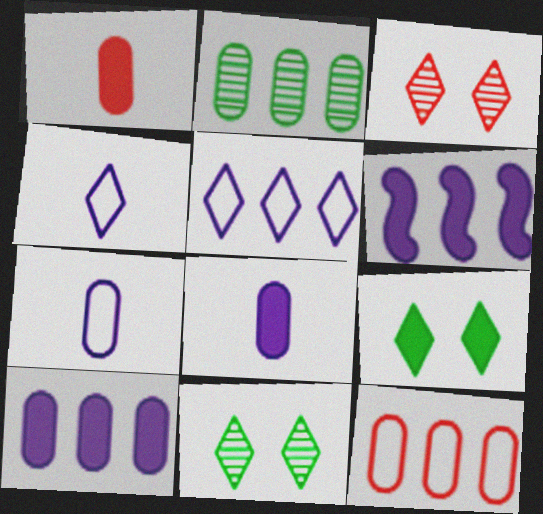[[1, 6, 9], 
[2, 10, 12]]